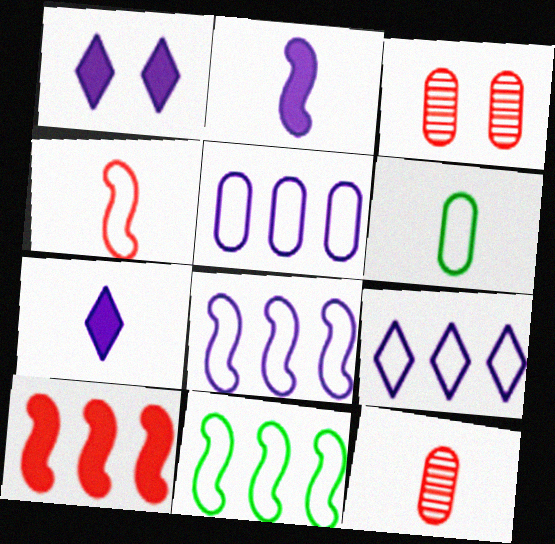[[1, 11, 12], 
[3, 7, 11], 
[5, 8, 9]]